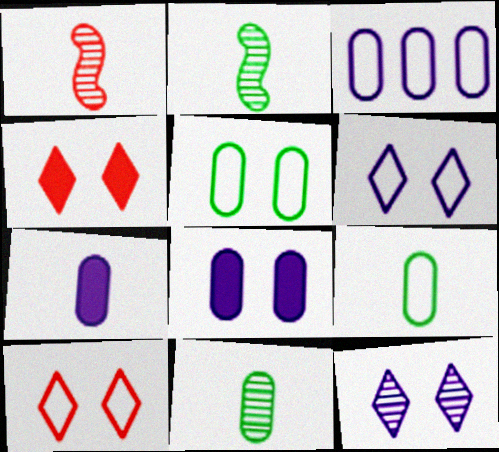[[2, 3, 4]]